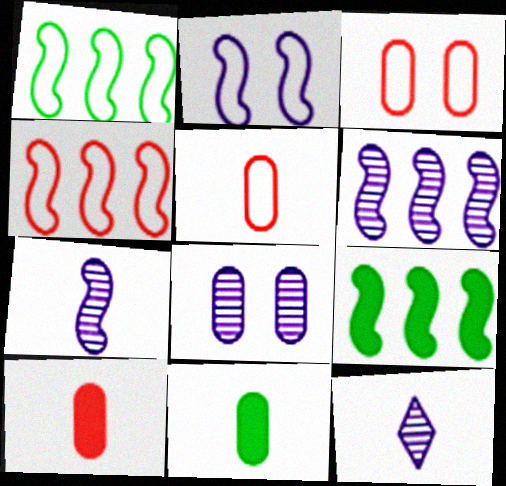[[3, 9, 12], 
[4, 6, 9], 
[6, 8, 12]]